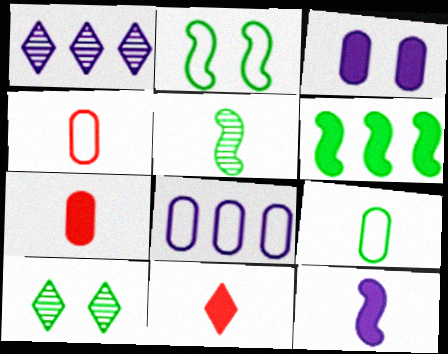[[1, 2, 7], 
[2, 5, 6], 
[3, 6, 11], 
[6, 9, 10]]